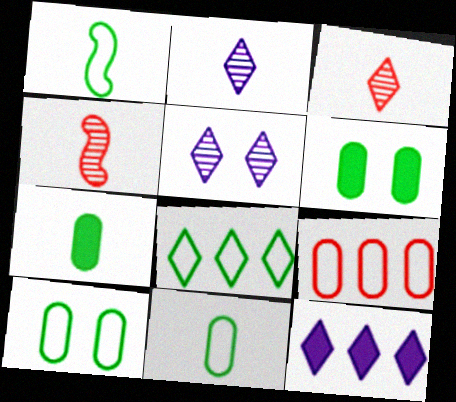[[1, 8, 10], 
[4, 10, 12]]